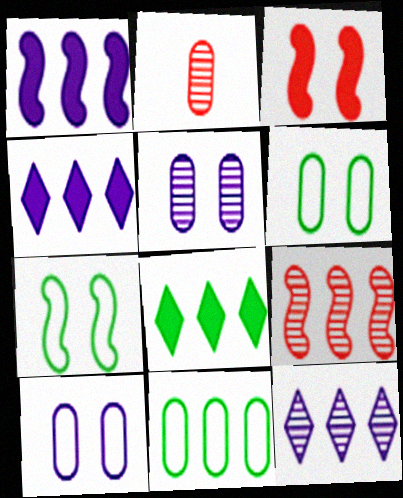[[2, 4, 7], 
[4, 9, 11]]